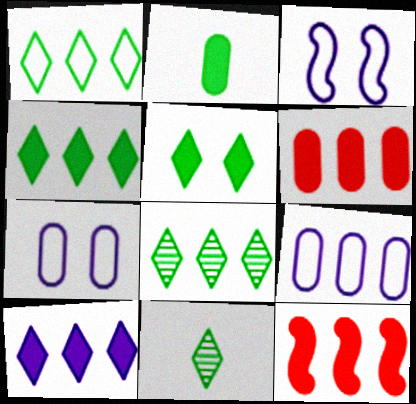[[1, 4, 8], 
[1, 5, 11], 
[3, 6, 11], 
[7, 11, 12], 
[8, 9, 12]]